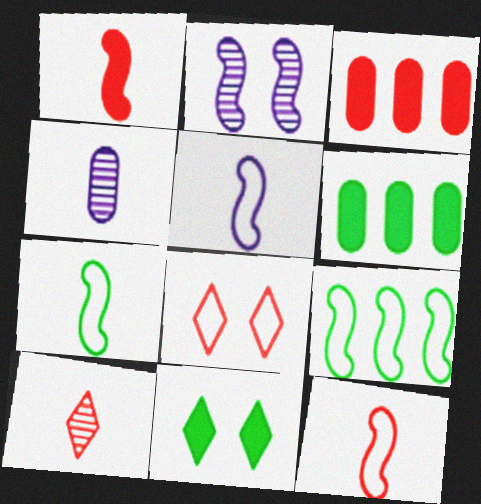[[1, 2, 9], 
[5, 7, 12]]